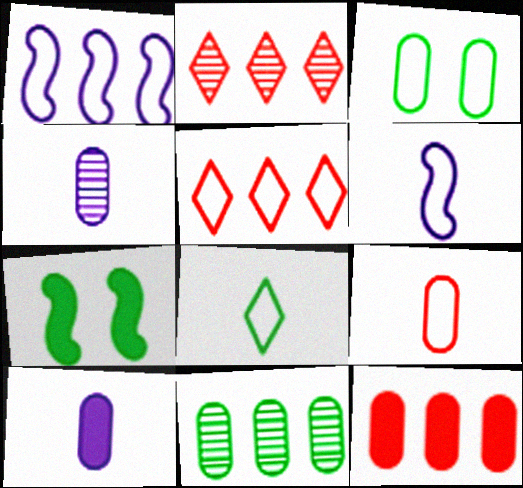[[3, 4, 12], 
[3, 5, 6], 
[4, 5, 7], 
[6, 8, 9], 
[7, 8, 11]]